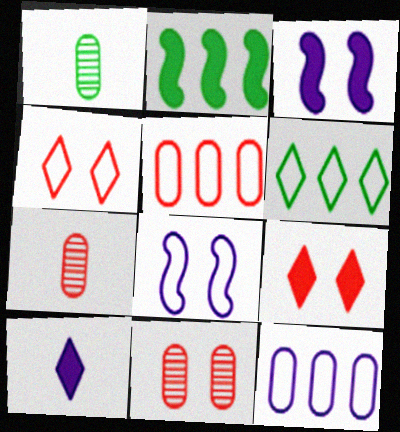[[3, 6, 7]]